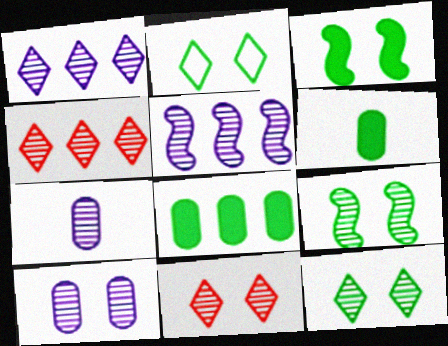[[4, 7, 9], 
[9, 10, 11]]